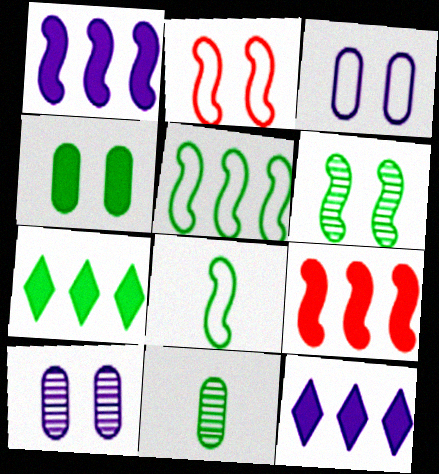[[2, 11, 12]]